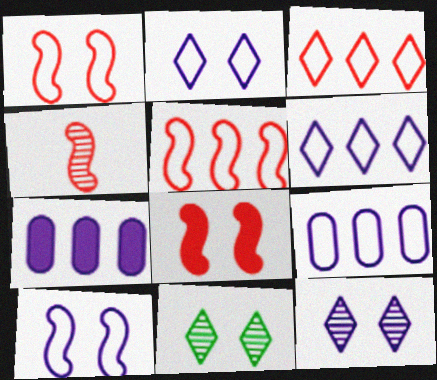[[4, 5, 8]]